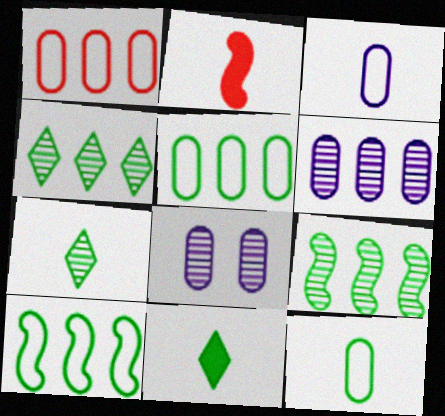[[2, 3, 7]]